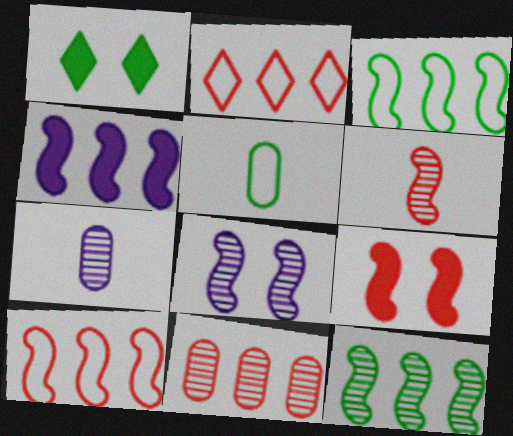[[1, 5, 12], 
[1, 7, 10], 
[4, 10, 12], 
[6, 8, 12], 
[6, 9, 10]]